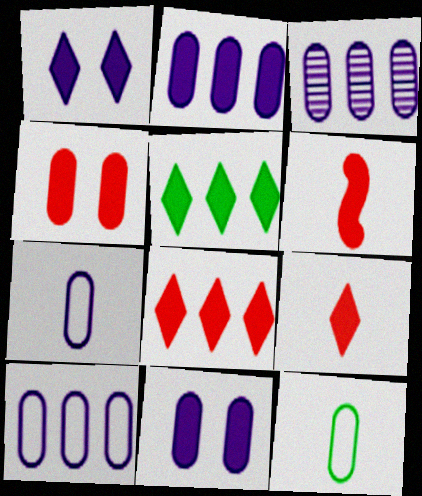[[1, 5, 9], 
[2, 3, 10], 
[3, 4, 12], 
[3, 7, 11], 
[4, 6, 8], 
[5, 6, 11]]